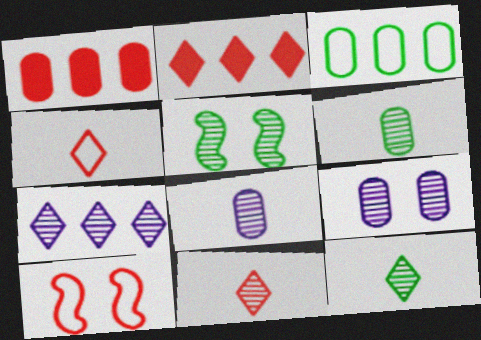[[1, 10, 11]]